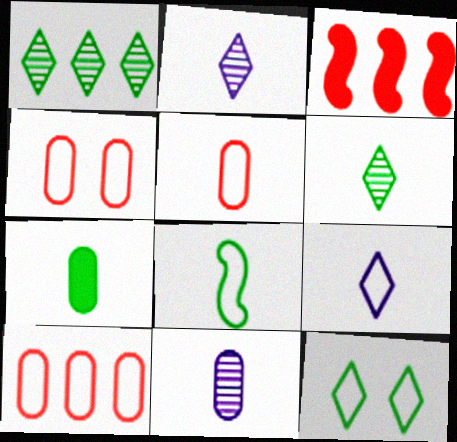[[3, 11, 12], 
[4, 5, 10], 
[5, 7, 11], 
[5, 8, 9], 
[6, 7, 8]]